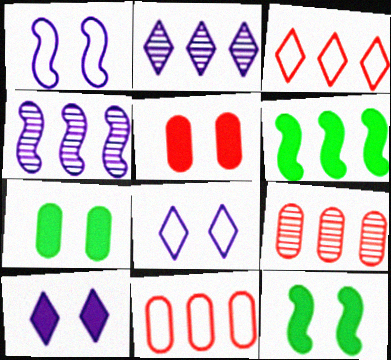[[2, 6, 11], 
[5, 10, 12]]